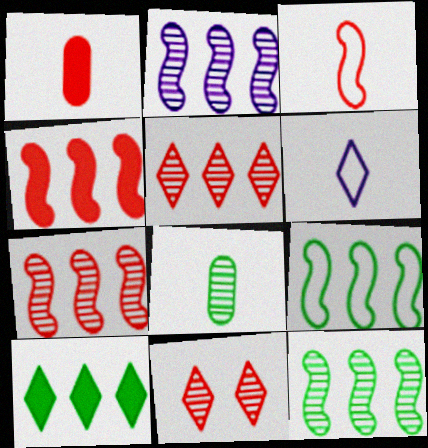[[2, 4, 9], 
[2, 7, 12], 
[2, 8, 11], 
[6, 10, 11]]